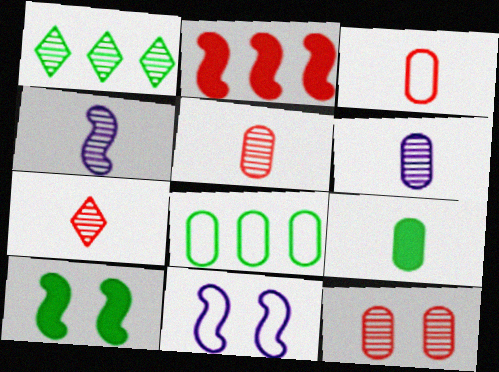[[1, 4, 12], 
[3, 6, 9]]